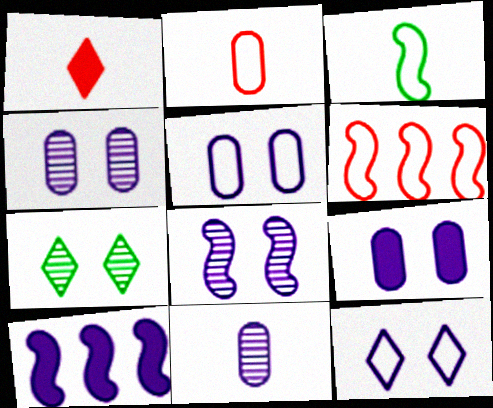[[1, 3, 11], 
[2, 7, 10], 
[4, 5, 9], 
[8, 9, 12], 
[10, 11, 12]]